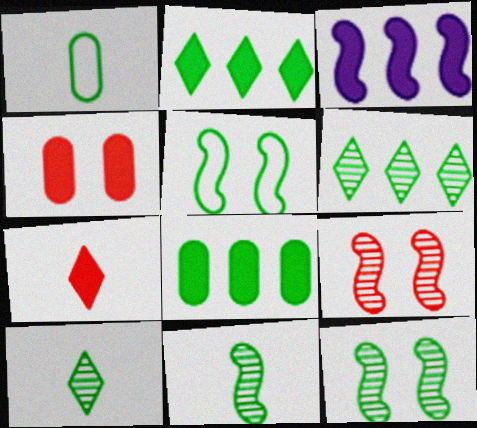[[1, 2, 12], 
[5, 8, 10]]